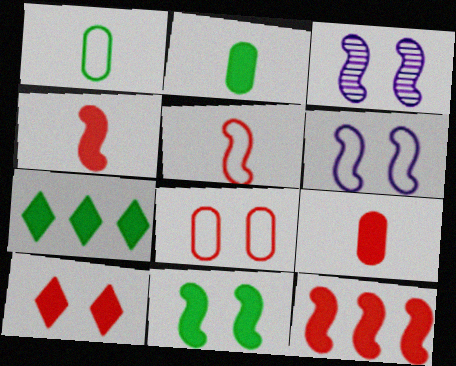[[2, 7, 11], 
[9, 10, 12]]